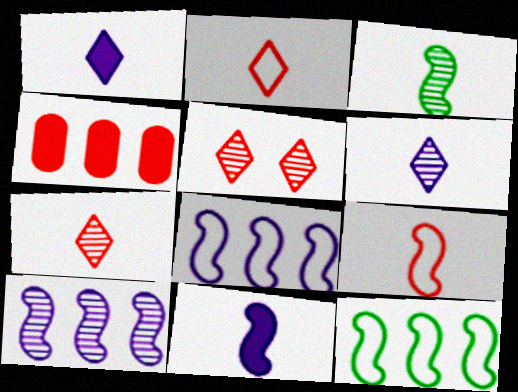[[3, 9, 11], 
[4, 5, 9]]